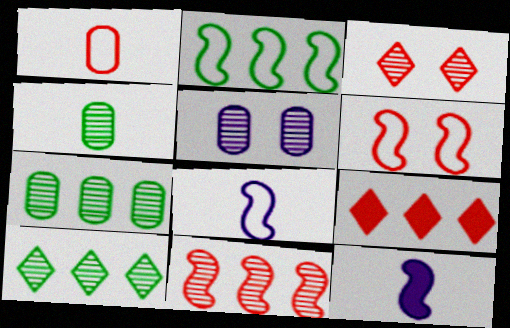[[2, 6, 8]]